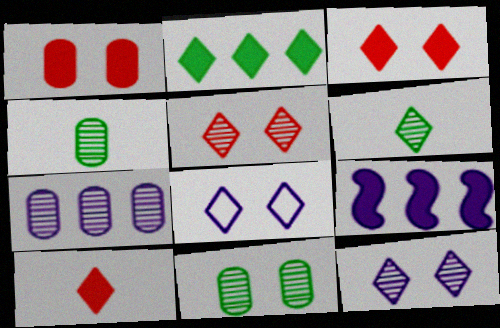[]